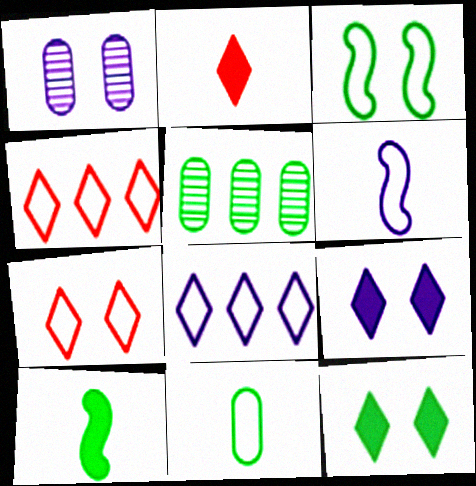[[1, 4, 10]]